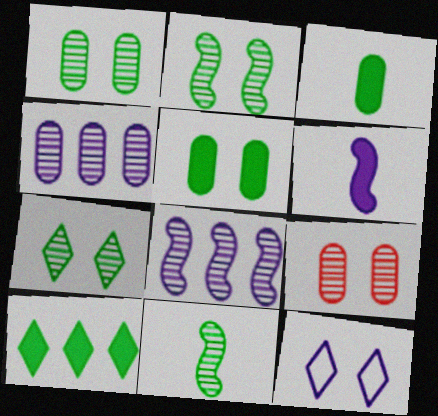[[1, 2, 7], 
[4, 6, 12]]